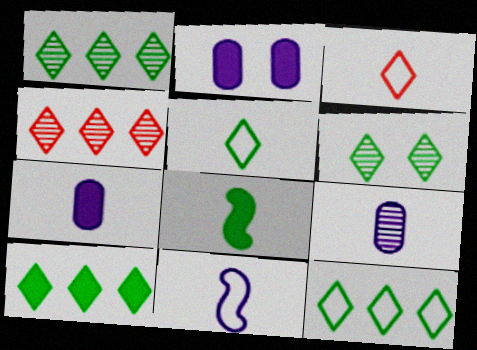[[1, 10, 12], 
[3, 8, 9], 
[5, 6, 10]]